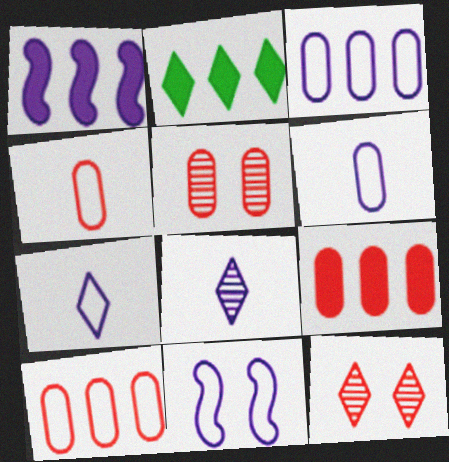[[1, 2, 9], 
[2, 7, 12], 
[3, 7, 11], 
[4, 5, 9]]